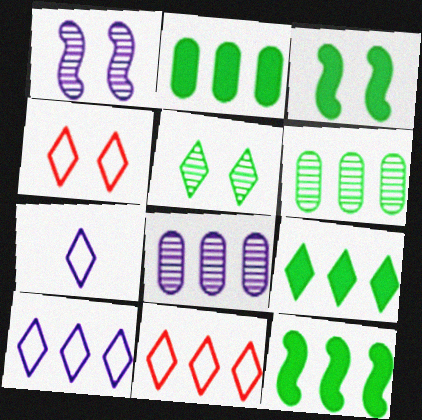[[2, 9, 12], 
[8, 11, 12]]